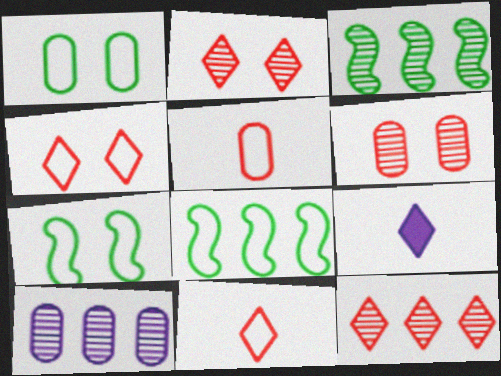[[3, 10, 12], 
[6, 8, 9]]